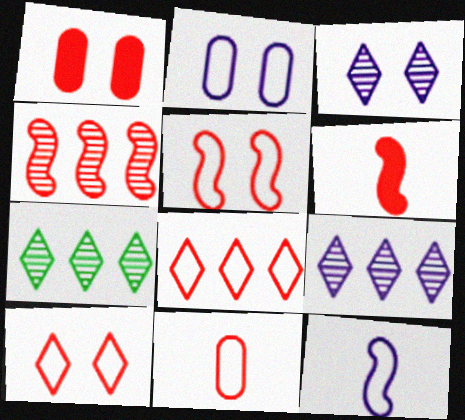[[1, 7, 12], 
[2, 6, 7], 
[4, 5, 6], 
[5, 8, 11]]